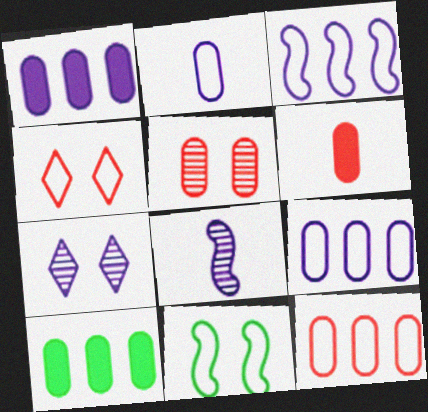[[2, 5, 10], 
[4, 8, 10], 
[5, 6, 12]]